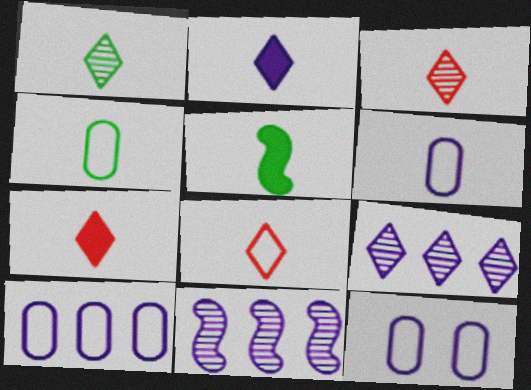[[1, 2, 8], 
[1, 4, 5], 
[2, 11, 12], 
[3, 5, 6], 
[3, 7, 8], 
[6, 10, 12]]